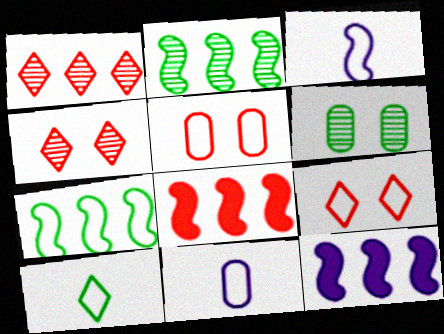[[7, 9, 11]]